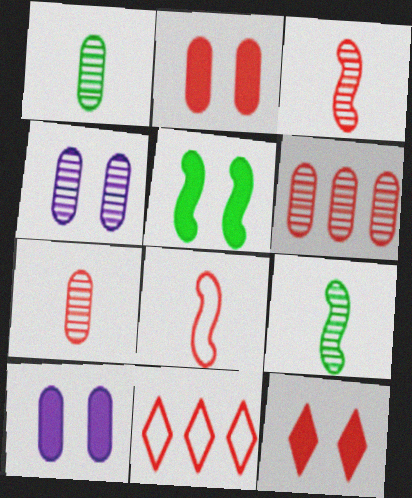[[1, 4, 6], 
[2, 3, 11], 
[5, 10, 12], 
[6, 8, 12], 
[9, 10, 11]]